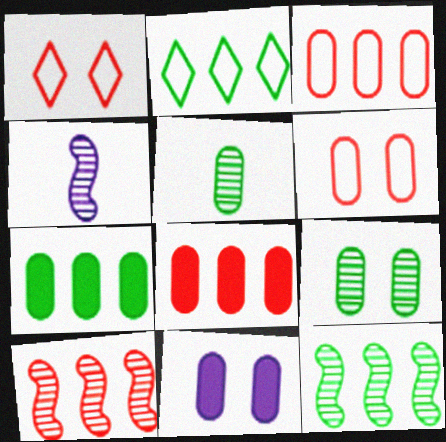[[1, 4, 7], 
[2, 7, 12], 
[3, 5, 11], 
[6, 9, 11]]